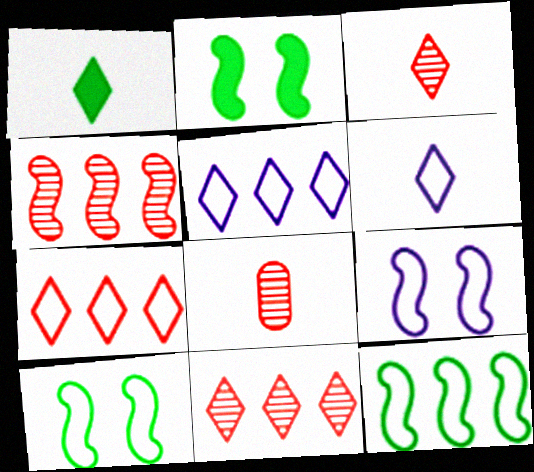[[1, 3, 6], 
[2, 5, 8]]